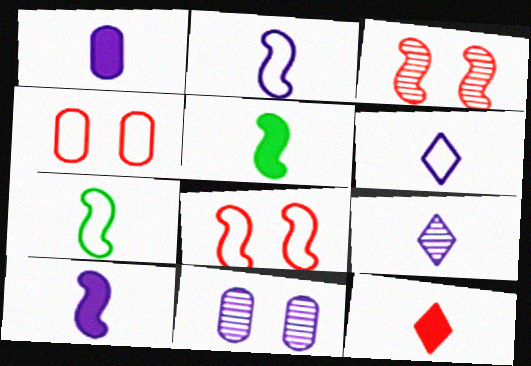[[1, 2, 9], 
[1, 5, 12]]